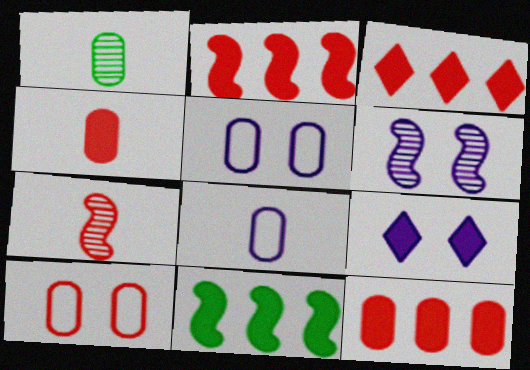[[1, 4, 8], 
[1, 5, 12], 
[2, 3, 12], 
[3, 7, 10], 
[4, 9, 11], 
[5, 6, 9]]